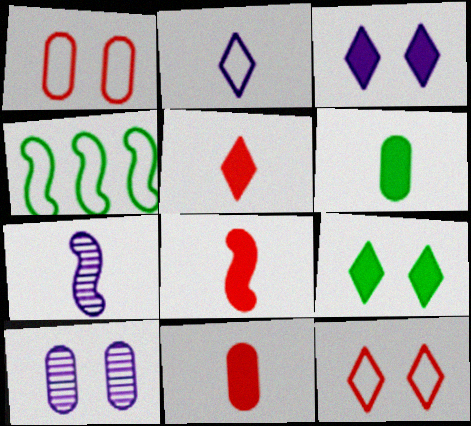[[1, 2, 4], 
[4, 5, 10], 
[5, 8, 11]]